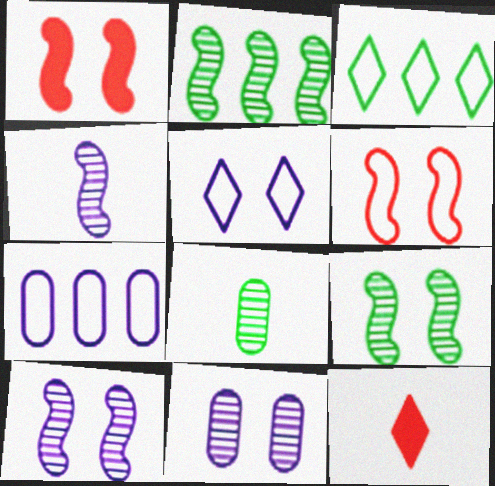[[7, 9, 12]]